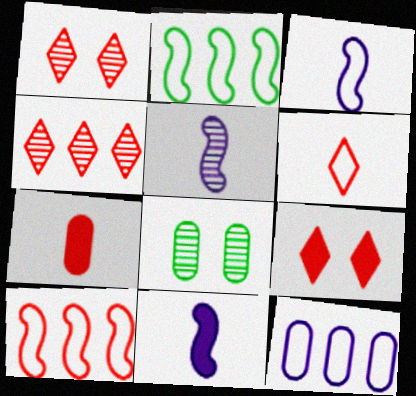[[1, 7, 10], 
[3, 5, 11], 
[4, 5, 8], 
[4, 6, 9], 
[7, 8, 12]]